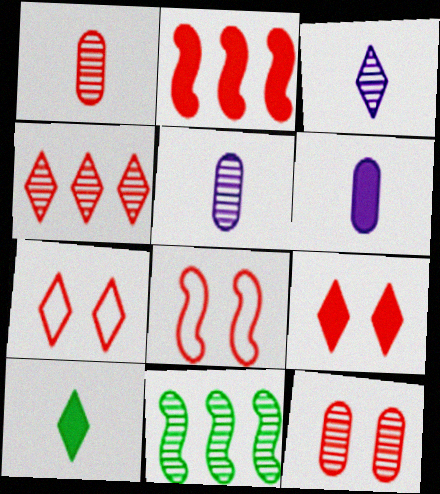[[1, 2, 7], 
[3, 11, 12], 
[6, 7, 11], 
[8, 9, 12]]